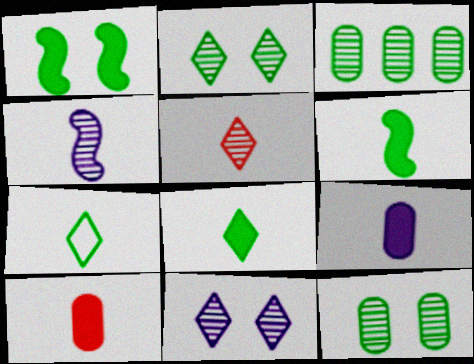[[1, 3, 7], 
[4, 7, 10]]